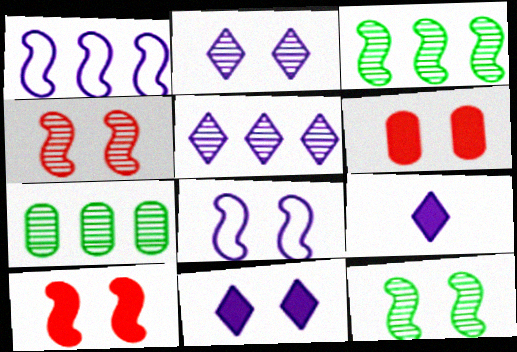[[8, 10, 12]]